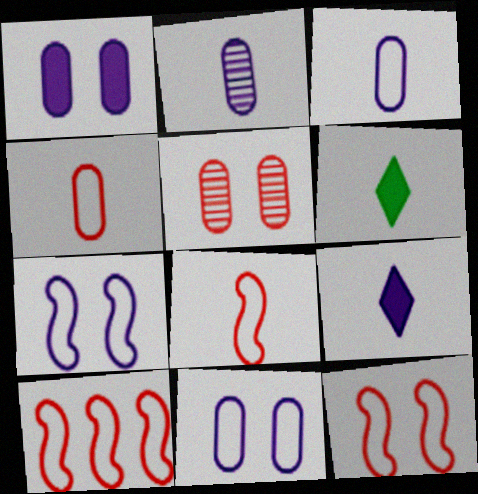[[2, 6, 8], 
[8, 10, 12]]